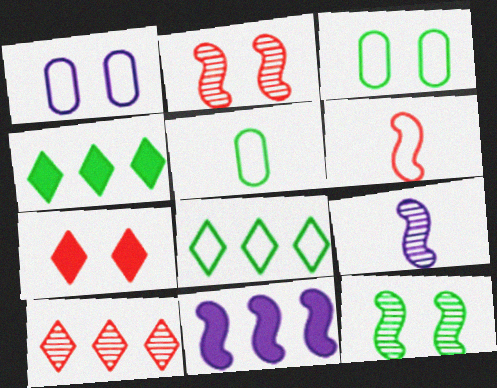[[1, 6, 8], 
[1, 7, 12], 
[4, 5, 12], 
[6, 11, 12]]